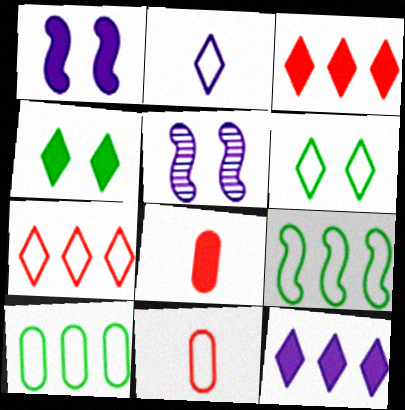[[2, 6, 7]]